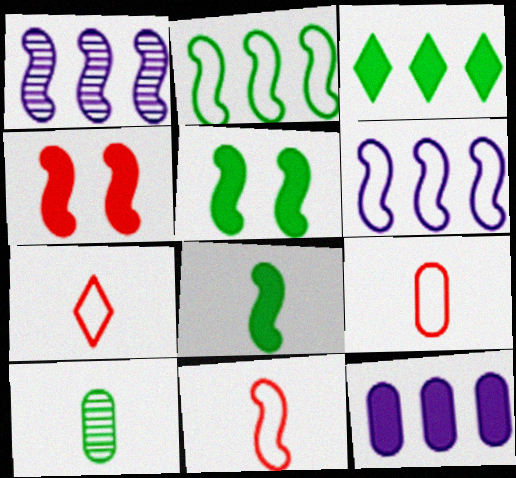[[1, 5, 11], 
[7, 9, 11]]